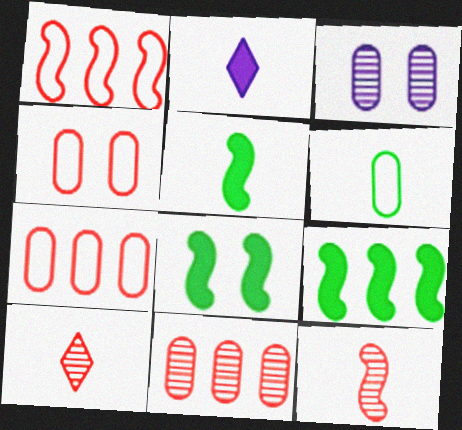[[2, 6, 12], 
[5, 8, 9]]